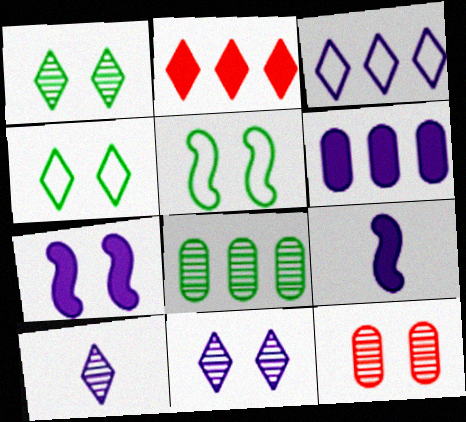[[2, 4, 10], 
[4, 7, 12]]